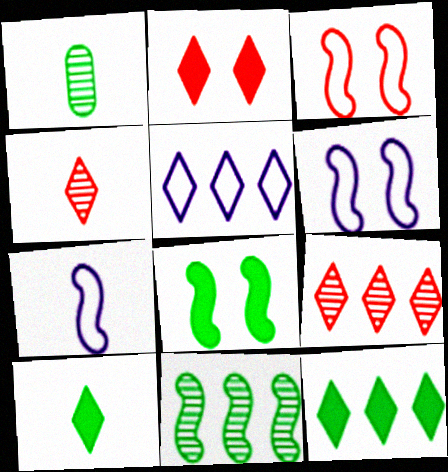[[5, 9, 12]]